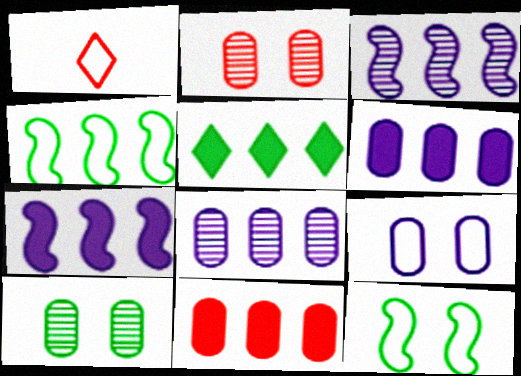[[1, 4, 9], 
[1, 7, 10], 
[5, 7, 11]]